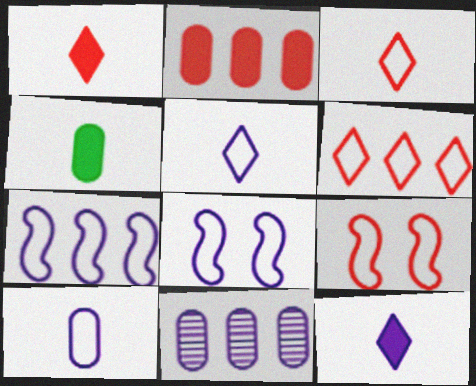[[8, 11, 12]]